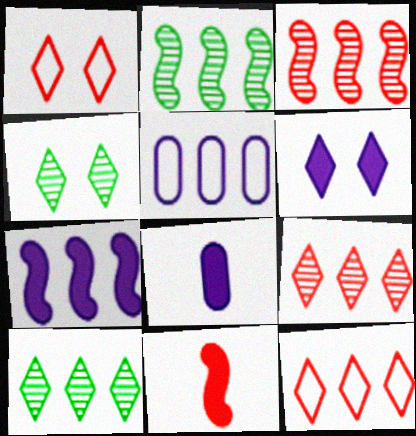[[1, 2, 8], 
[1, 4, 6], 
[4, 5, 11], 
[6, 7, 8]]